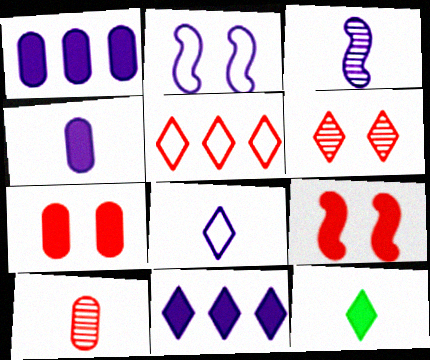[[1, 9, 12], 
[3, 4, 8], 
[5, 9, 10]]